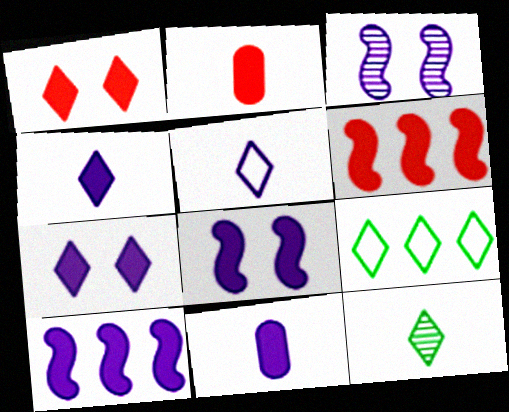[[1, 2, 6], 
[2, 3, 9], 
[7, 10, 11]]